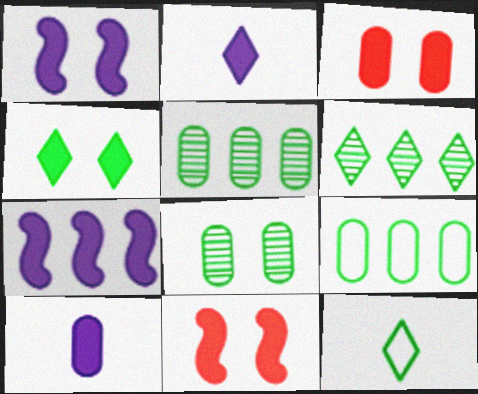[[1, 3, 4], 
[4, 6, 12]]